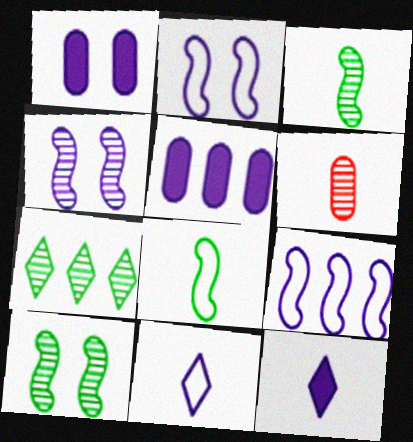[[4, 5, 11], 
[4, 6, 7], 
[6, 8, 12]]